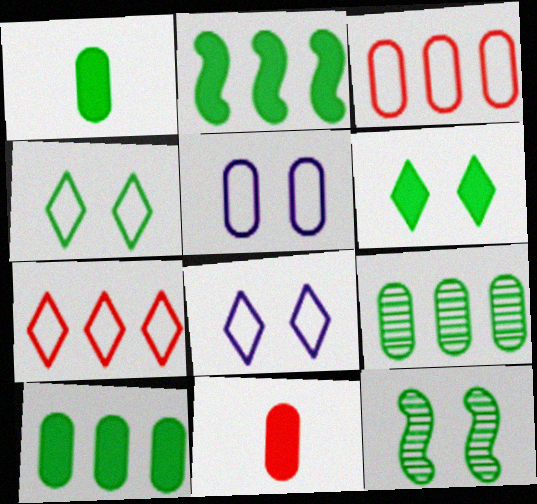[[1, 2, 6], 
[5, 9, 11]]